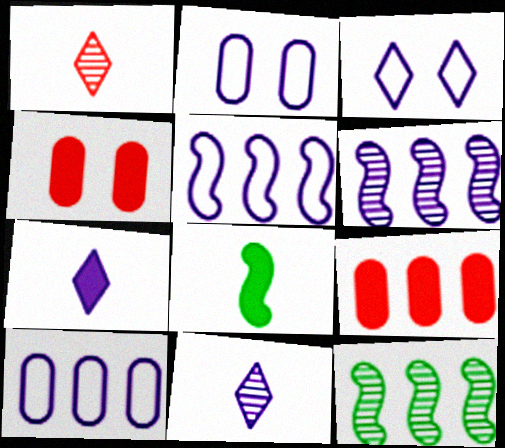[[2, 6, 7]]